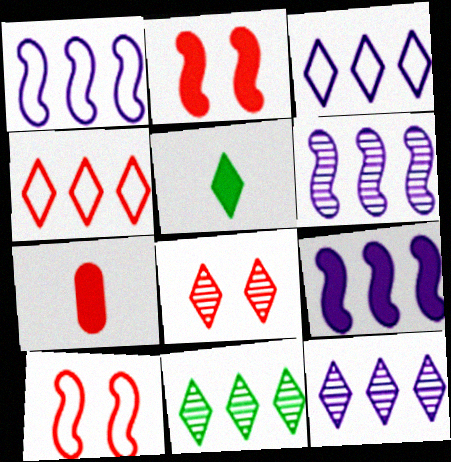[[1, 6, 9], 
[3, 5, 8]]